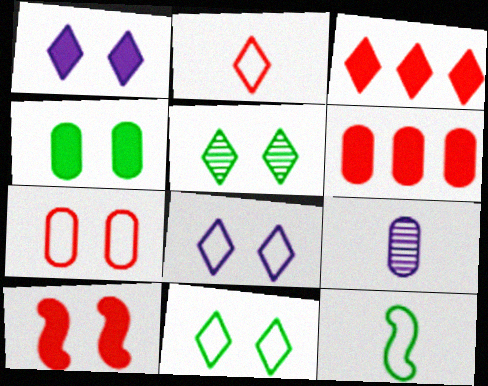[[1, 4, 10]]